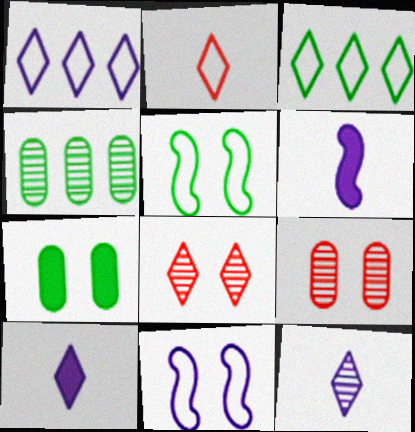[[3, 6, 9], 
[3, 8, 10], 
[7, 8, 11]]